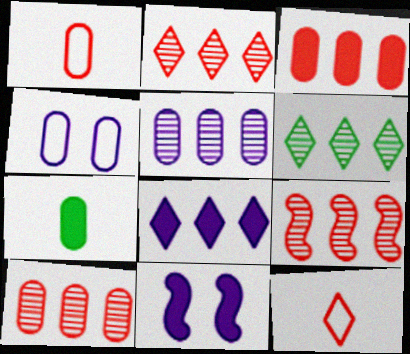[[1, 6, 11], 
[2, 9, 10], 
[4, 7, 10], 
[5, 6, 9]]